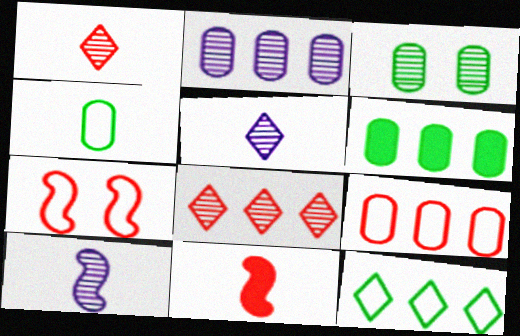[[2, 6, 9], 
[3, 4, 6], 
[3, 8, 10], 
[4, 5, 11], 
[5, 6, 7]]